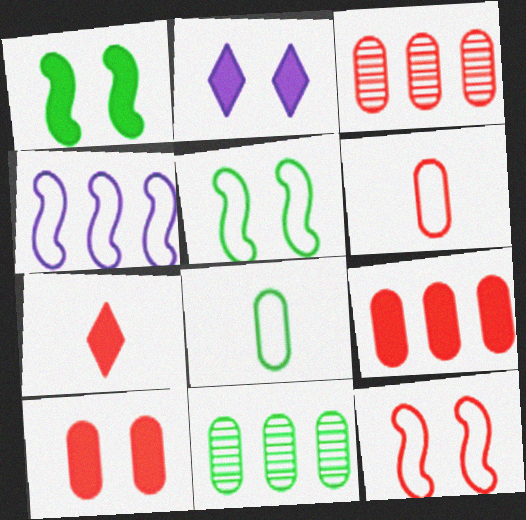[[1, 2, 10], 
[3, 6, 10], 
[3, 7, 12]]